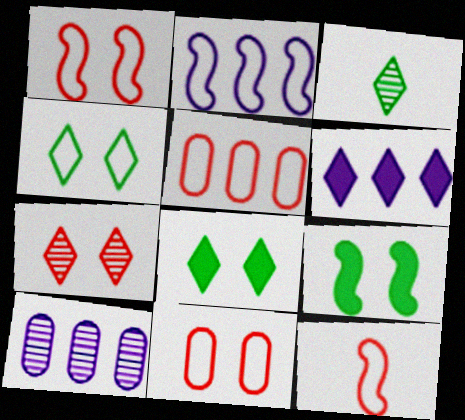[[2, 6, 10], 
[8, 10, 12]]